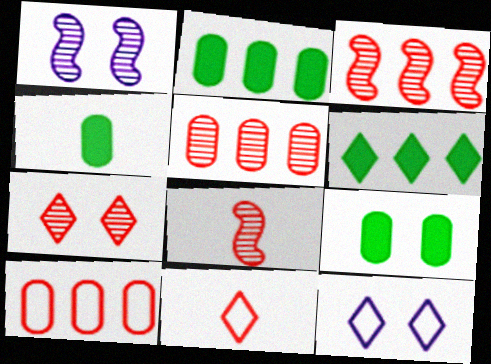[[1, 2, 11], 
[2, 4, 9], 
[2, 8, 12], 
[3, 4, 12], 
[5, 7, 8]]